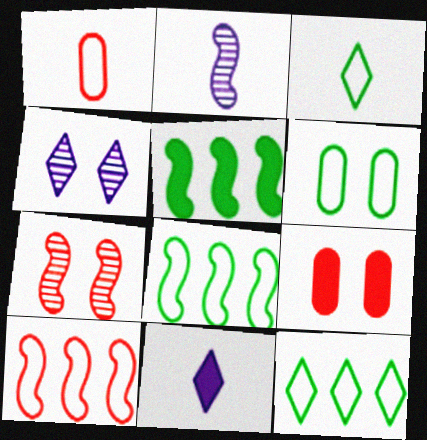[[1, 4, 5], 
[2, 9, 12], 
[3, 6, 8], 
[5, 9, 11]]